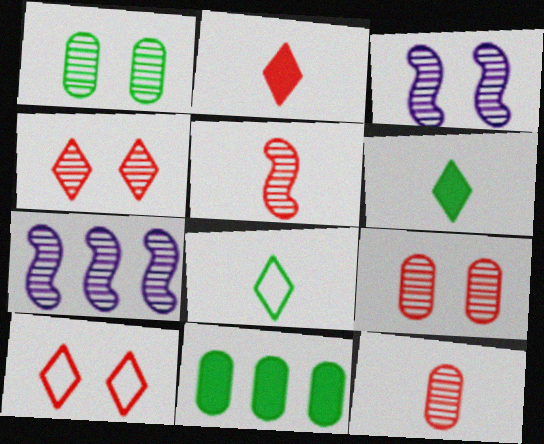[[1, 3, 4]]